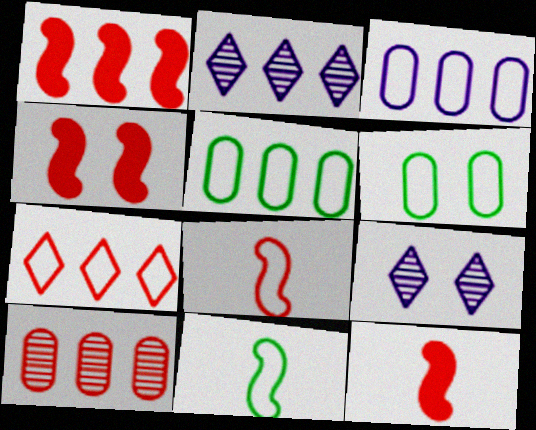[[1, 2, 5], 
[1, 4, 12], 
[1, 7, 10], 
[2, 6, 12], 
[4, 6, 9], 
[5, 9, 12]]